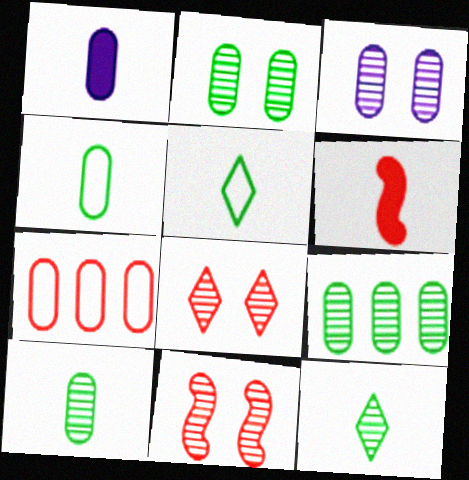[[1, 2, 7], 
[2, 9, 10], 
[6, 7, 8]]